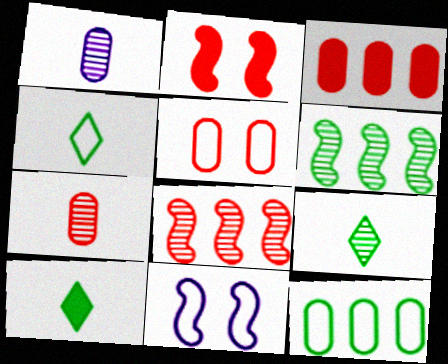[[3, 5, 7], 
[3, 9, 11], 
[4, 9, 10]]